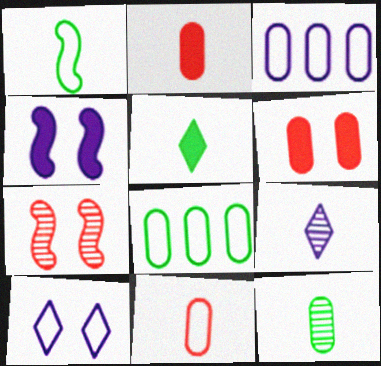[[1, 2, 9], 
[1, 5, 12], 
[3, 4, 9], 
[3, 5, 7], 
[3, 6, 12]]